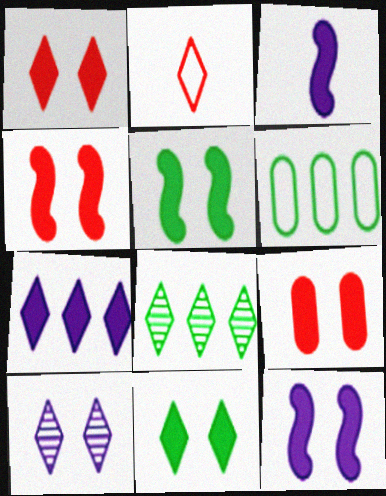[[1, 4, 9], 
[4, 5, 12], 
[9, 11, 12]]